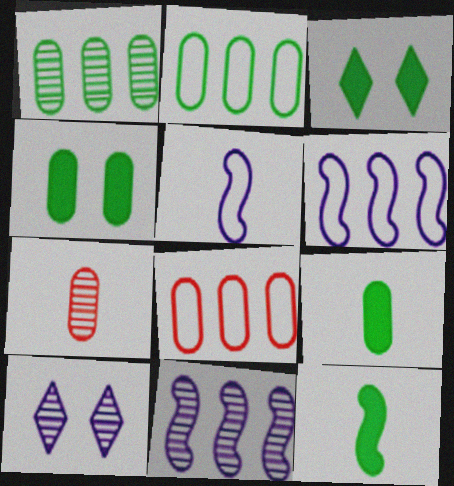[[3, 6, 7], 
[8, 10, 12]]